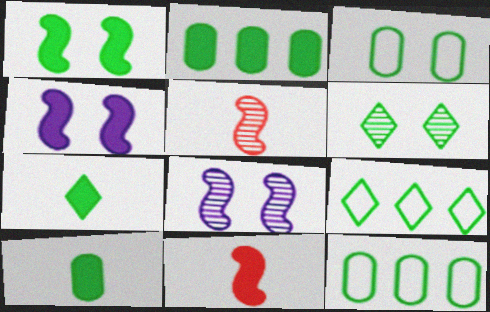[[1, 2, 7], 
[1, 3, 6], 
[6, 7, 9]]